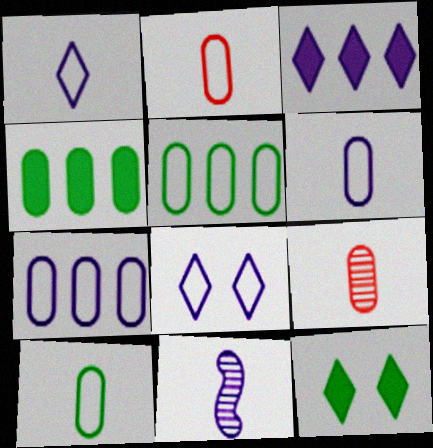[[2, 6, 10]]